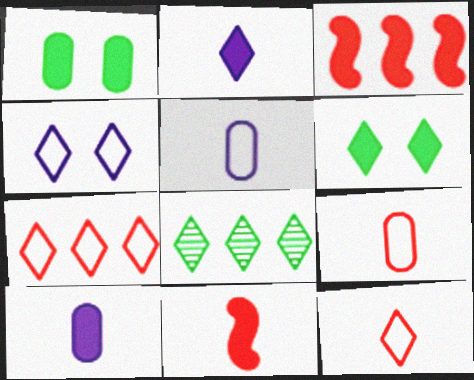[[1, 2, 3], 
[3, 6, 10]]